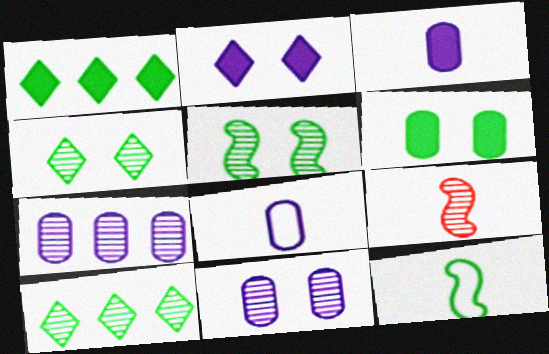[[4, 7, 9], 
[6, 10, 12], 
[9, 10, 11]]